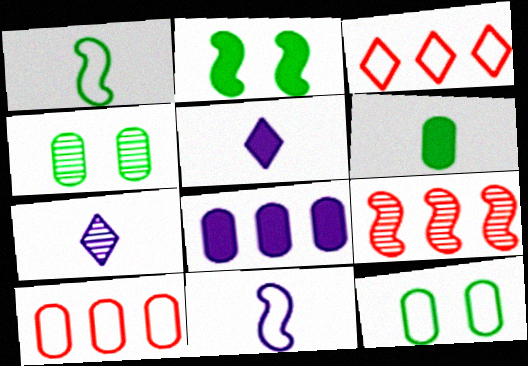[[2, 7, 10], 
[2, 9, 11], 
[3, 11, 12], 
[4, 7, 9], 
[5, 9, 12]]